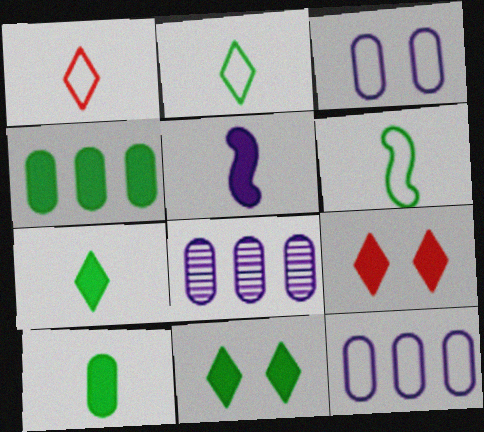[[4, 5, 9], 
[6, 8, 9]]